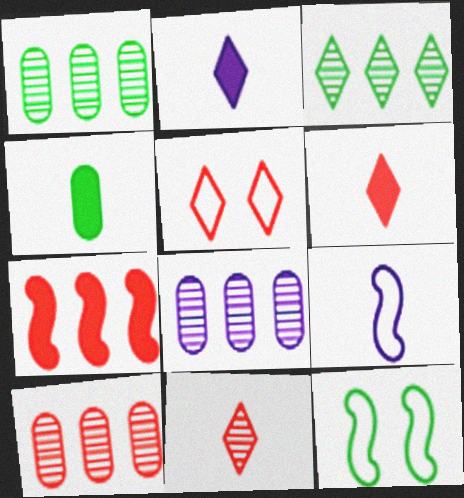[[1, 8, 10], 
[2, 3, 5], 
[2, 10, 12], 
[3, 4, 12], 
[4, 9, 11], 
[6, 8, 12]]